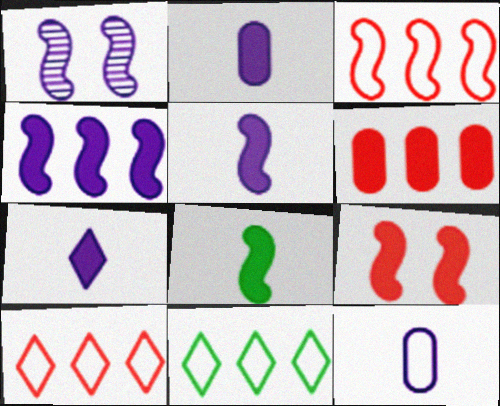[[1, 3, 8], 
[2, 5, 7], 
[4, 8, 9]]